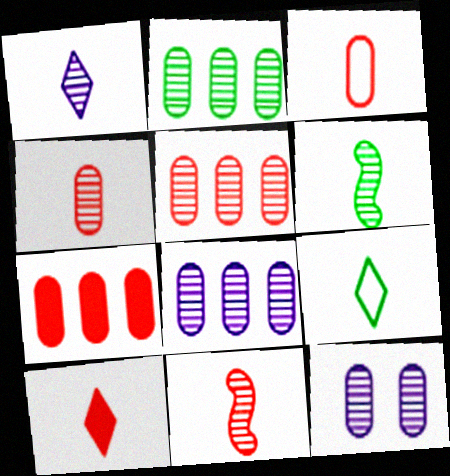[[1, 4, 6], 
[1, 9, 10], 
[2, 4, 12], 
[2, 5, 8], 
[3, 10, 11]]